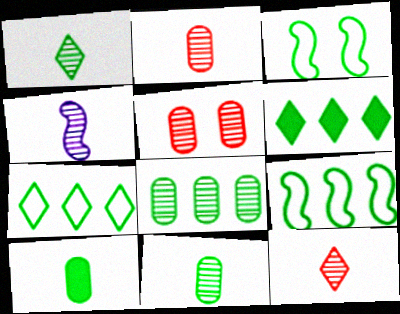[[1, 2, 4], 
[3, 6, 11], 
[4, 11, 12], 
[6, 8, 9]]